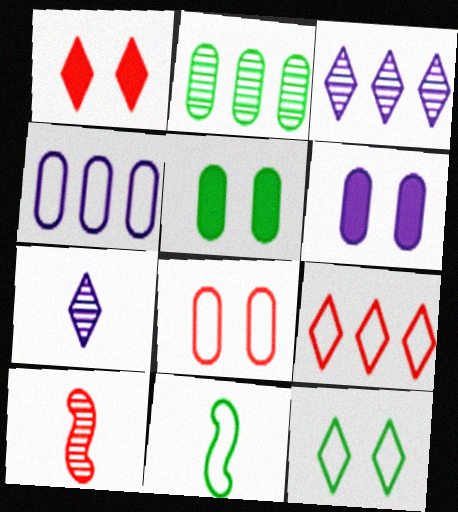[]